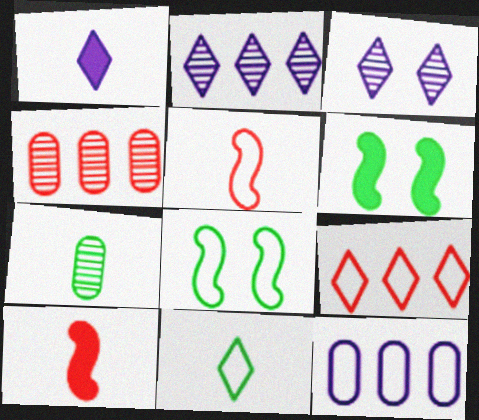[[1, 4, 8], 
[1, 5, 7]]